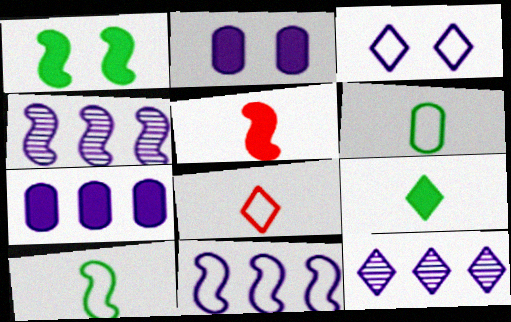[[7, 11, 12]]